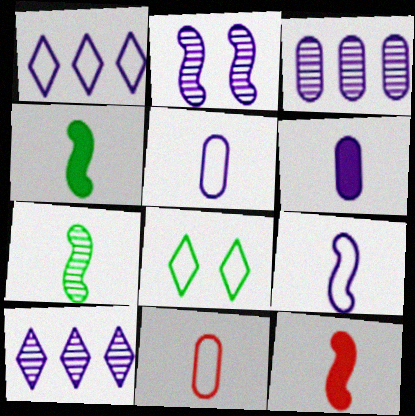[[1, 2, 6], 
[3, 8, 12], 
[7, 9, 12]]